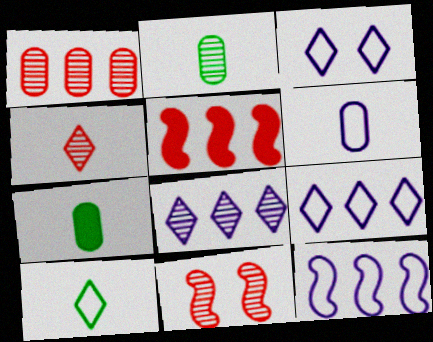[[1, 4, 11], 
[2, 3, 5], 
[2, 8, 11], 
[3, 6, 12], 
[7, 9, 11]]